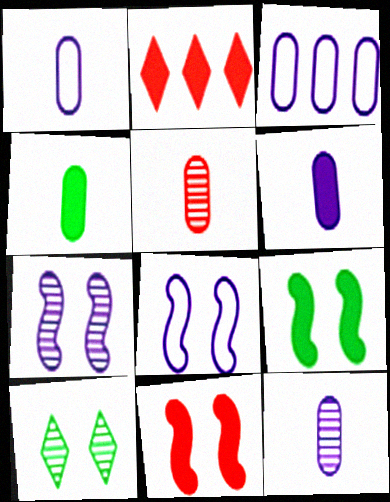[[1, 4, 5], 
[1, 6, 12], 
[2, 6, 9]]